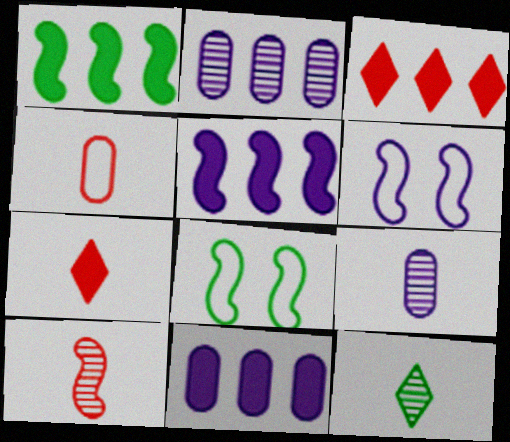[[1, 3, 11], 
[1, 6, 10], 
[2, 7, 8], 
[3, 8, 9], 
[4, 7, 10], 
[5, 8, 10], 
[9, 10, 12]]